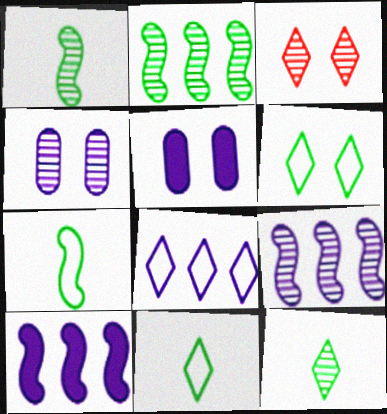[]